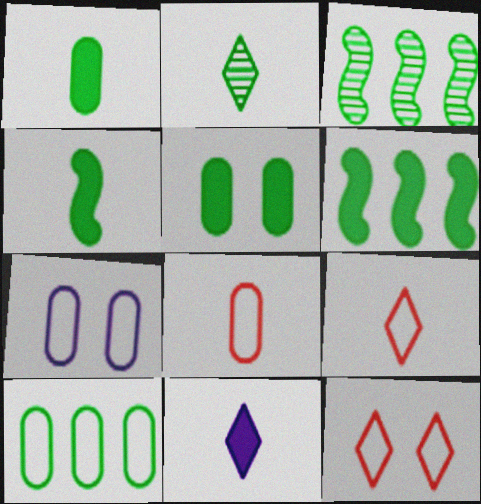[[2, 9, 11], 
[7, 8, 10]]